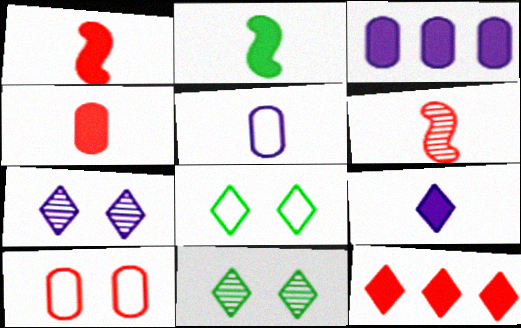[[2, 4, 9], 
[3, 6, 8], 
[6, 10, 12]]